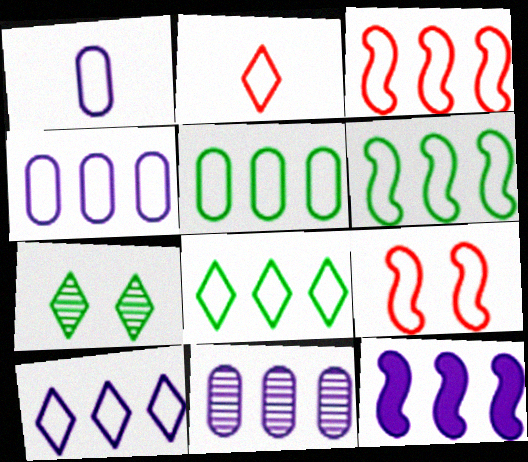[[1, 8, 9], 
[3, 4, 8], 
[3, 5, 10], 
[5, 6, 8], 
[10, 11, 12]]